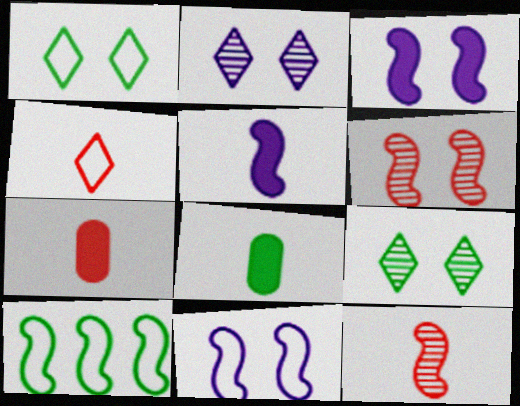[[2, 7, 10], 
[3, 10, 12], 
[4, 7, 12], 
[5, 6, 10], 
[8, 9, 10]]